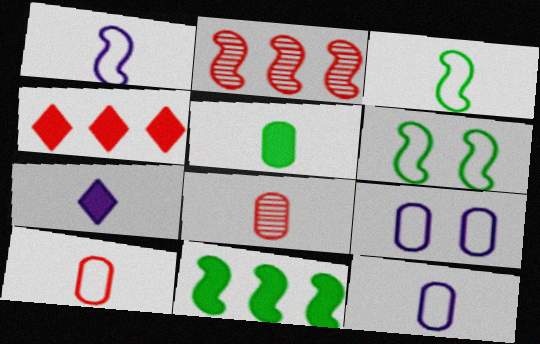[[3, 7, 8], 
[5, 8, 12]]